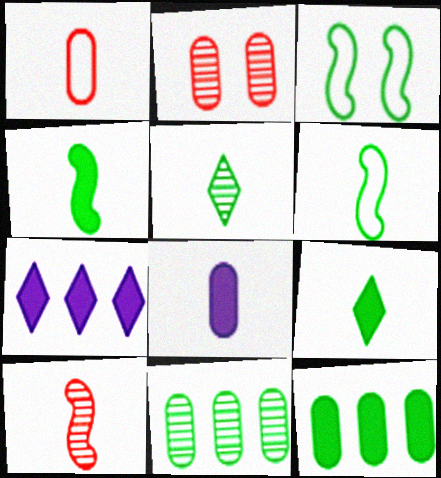[[2, 6, 7], 
[3, 5, 12], 
[3, 9, 11]]